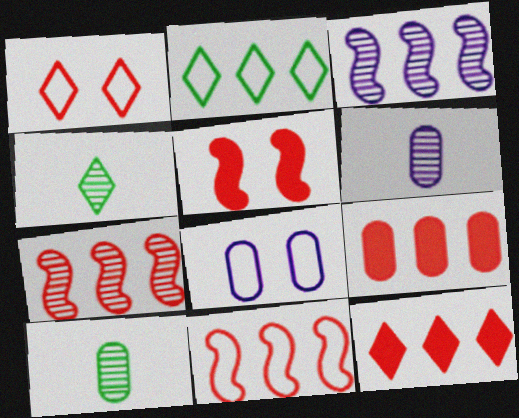[[2, 3, 9], 
[2, 5, 6], 
[8, 9, 10]]